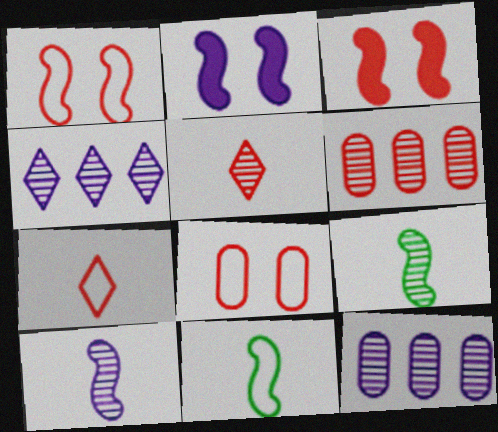[[3, 6, 7]]